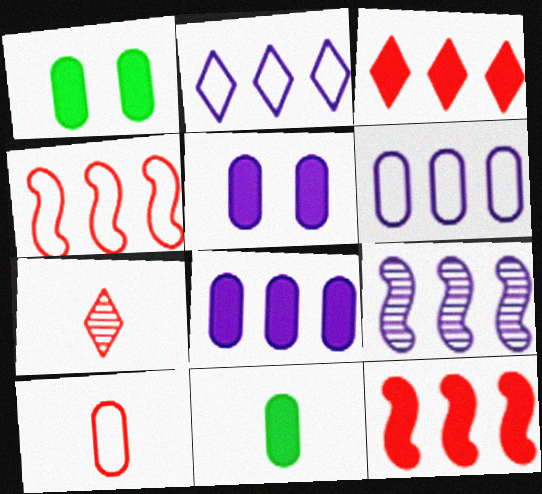[[2, 8, 9]]